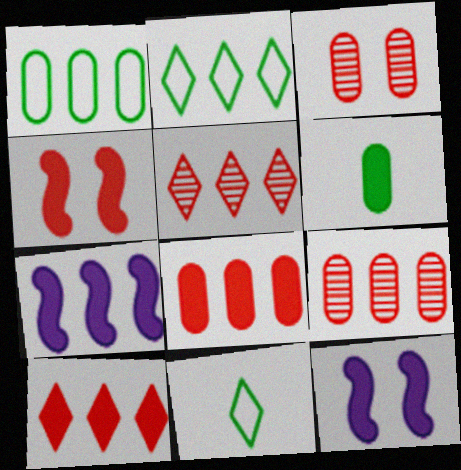[[1, 5, 7], 
[2, 7, 9], 
[3, 7, 11], 
[6, 10, 12], 
[9, 11, 12]]